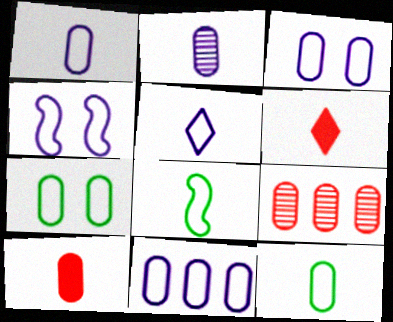[[1, 3, 11], 
[2, 6, 8], 
[2, 10, 12], 
[4, 5, 11]]